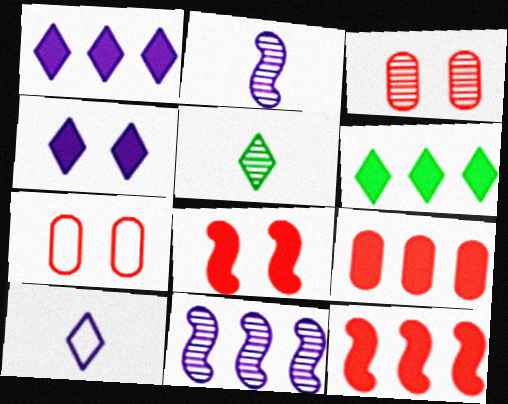[[2, 6, 7], 
[3, 5, 11]]